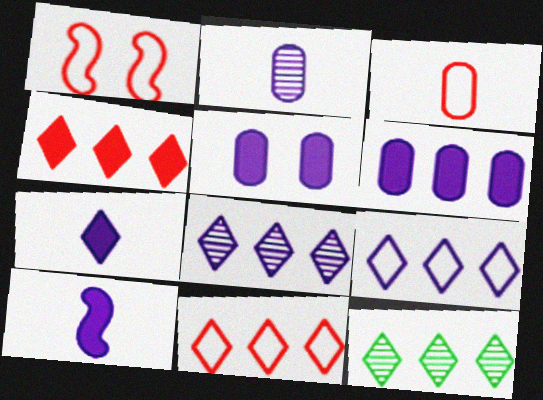[[1, 3, 11], 
[4, 9, 12]]